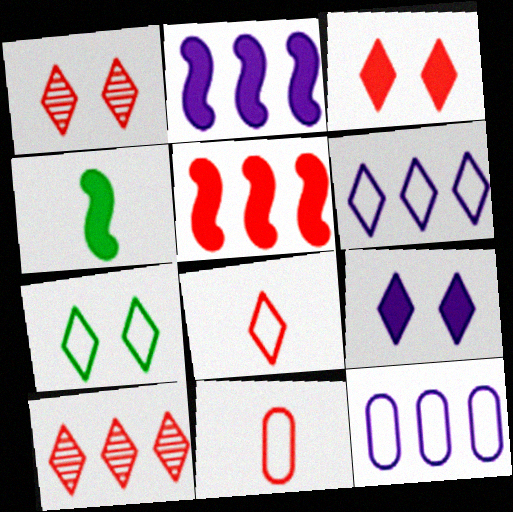[[1, 4, 12], 
[1, 5, 11], 
[1, 7, 9], 
[3, 8, 10], 
[6, 7, 8]]